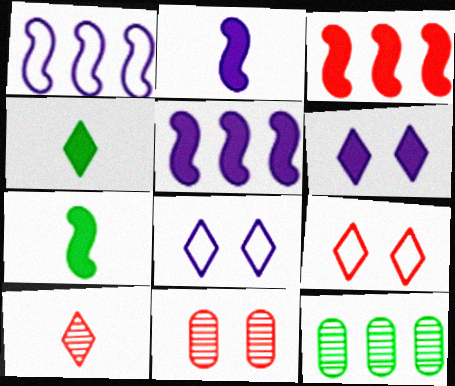[[1, 4, 11], 
[2, 9, 12]]